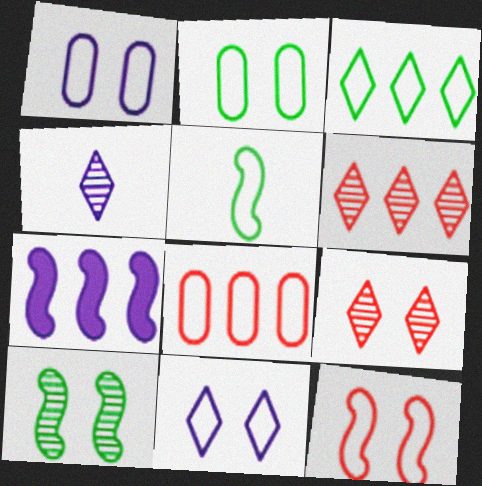[[1, 4, 7], 
[2, 3, 5], 
[2, 11, 12], 
[5, 8, 11]]